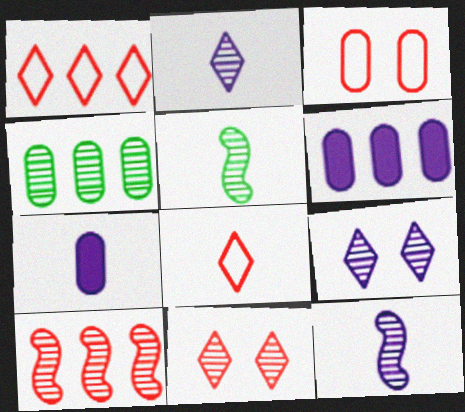[[3, 4, 7], 
[4, 11, 12], 
[5, 7, 8]]